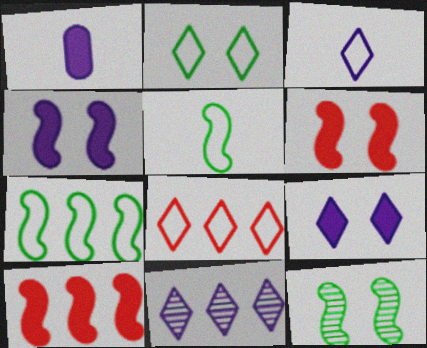[[1, 8, 12], 
[2, 3, 8], 
[3, 9, 11]]